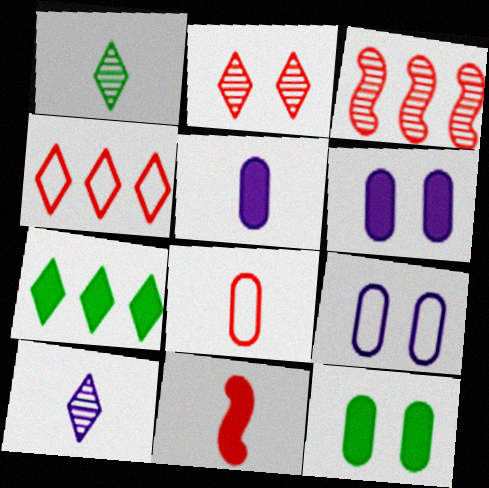[[6, 7, 11]]